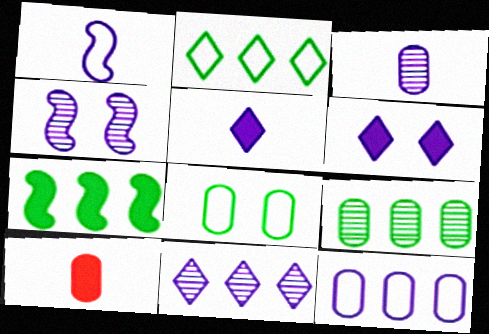[[1, 3, 5], 
[2, 4, 10], 
[2, 7, 9], 
[3, 4, 11], 
[4, 5, 12], 
[6, 7, 10]]